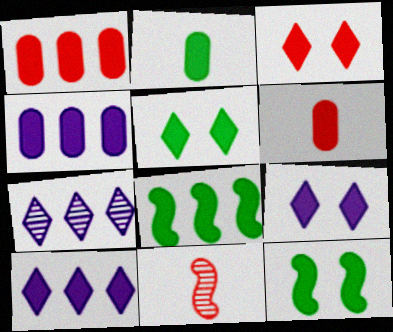[[1, 8, 10], 
[2, 5, 8], 
[3, 5, 9], 
[6, 8, 9], 
[6, 10, 12]]